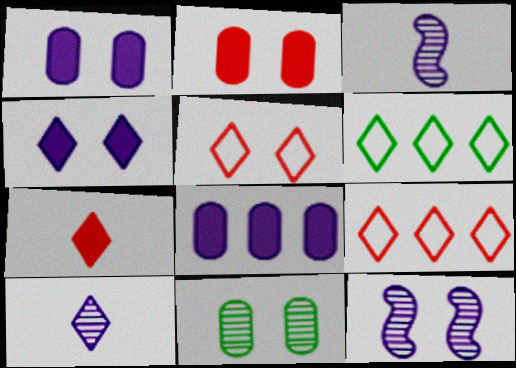[[2, 3, 6]]